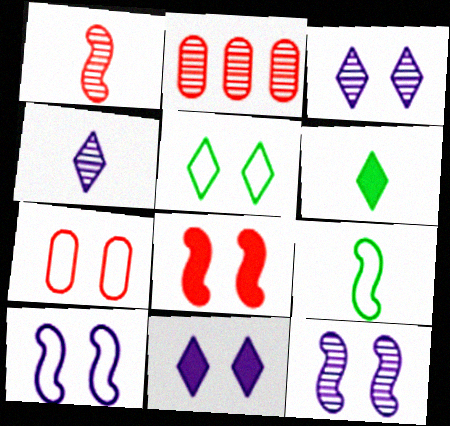[[2, 6, 10], 
[2, 9, 11], 
[5, 7, 10]]